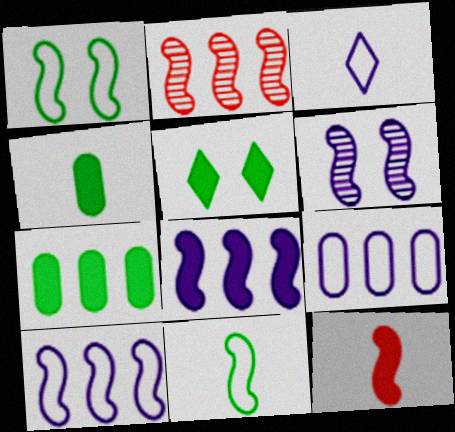[]